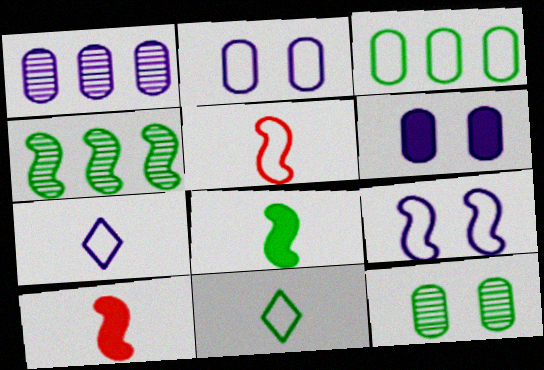[[4, 9, 10]]